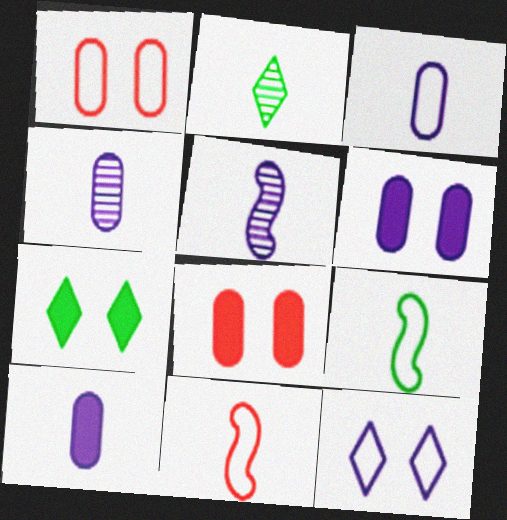[[2, 10, 11], 
[3, 4, 10]]